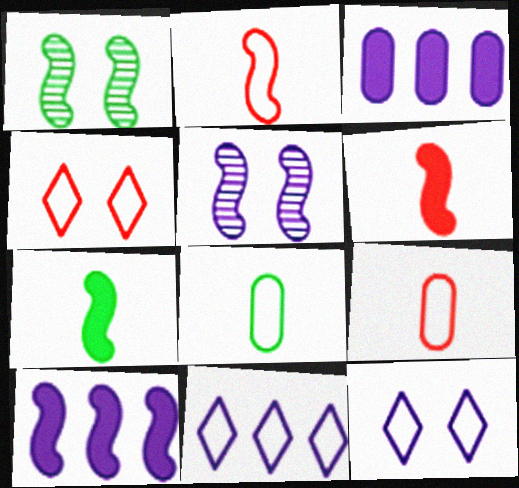[[1, 2, 10]]